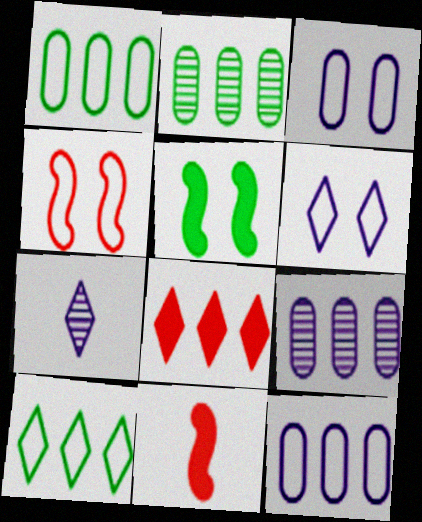[[2, 6, 11]]